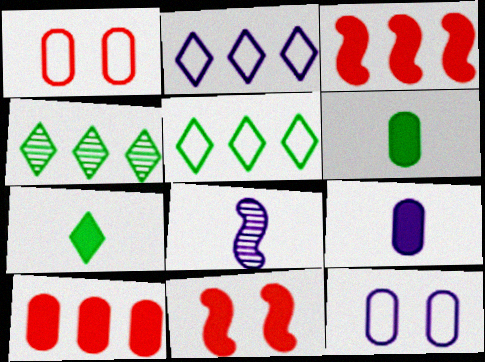[]